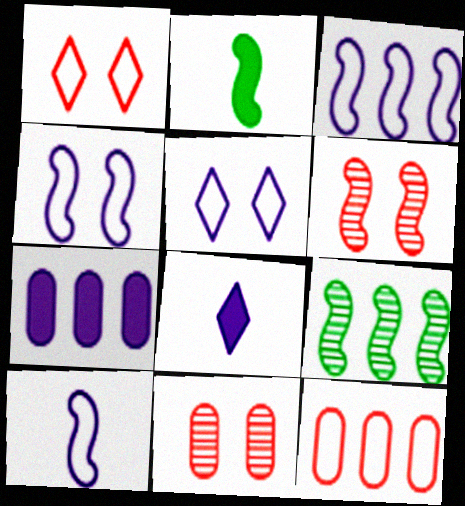[[2, 3, 6], 
[3, 4, 10]]